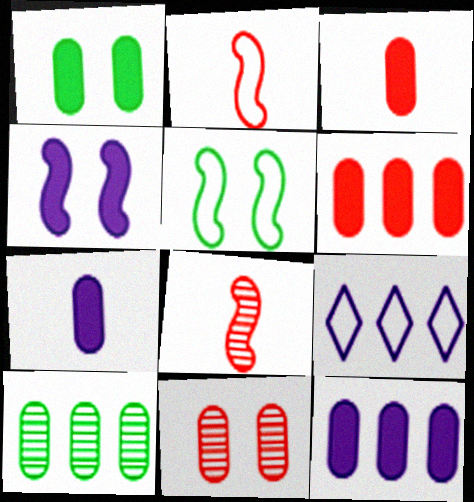[[1, 3, 12], 
[1, 6, 7], 
[1, 8, 9]]